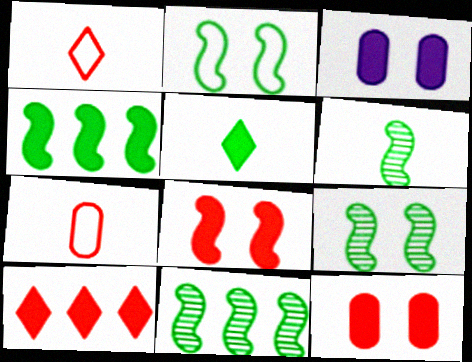[[1, 3, 11], 
[2, 4, 6], 
[6, 9, 11]]